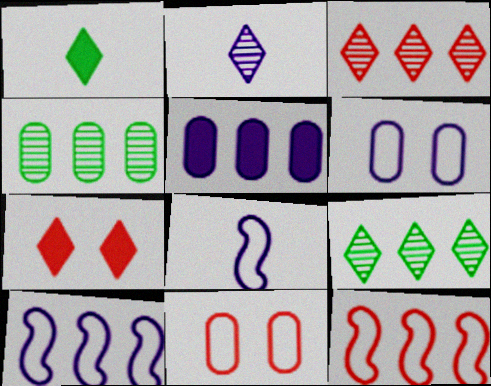[[4, 7, 8], 
[5, 9, 12]]